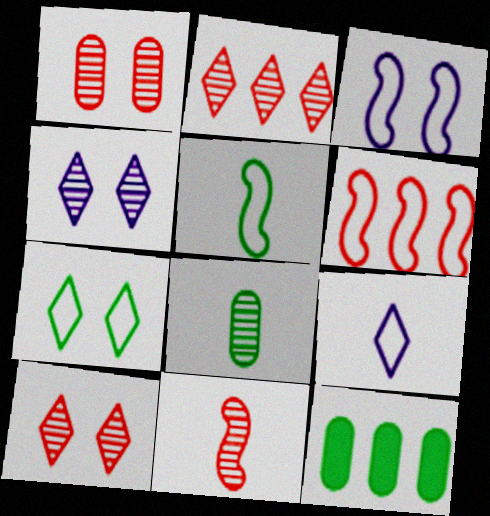[[1, 2, 11], 
[3, 5, 6]]